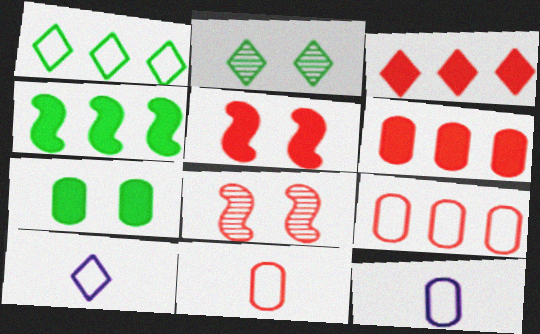[[2, 3, 10], 
[3, 8, 11]]